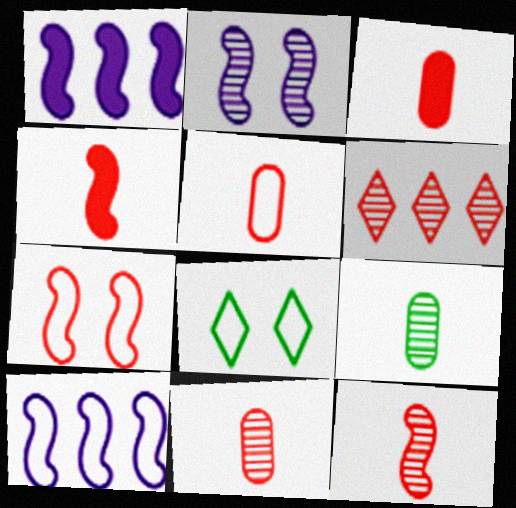[[1, 8, 11], 
[2, 6, 9], 
[3, 5, 11], 
[3, 6, 7], 
[5, 8, 10]]